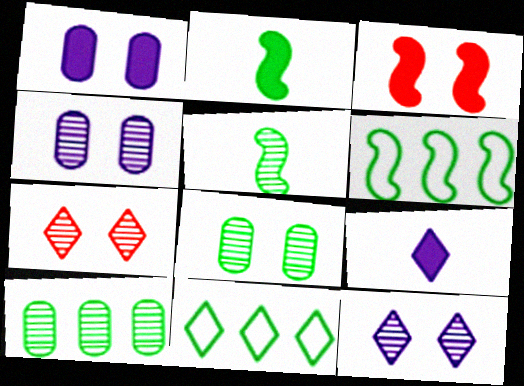[[2, 8, 11], 
[7, 9, 11]]